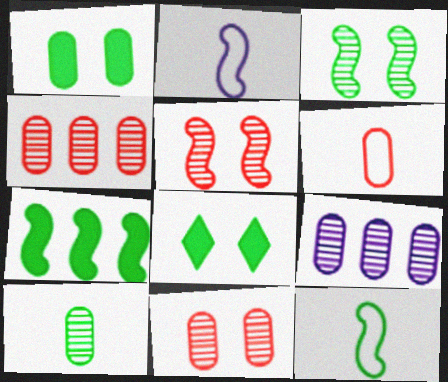[[1, 6, 9], 
[2, 4, 8], 
[2, 5, 7], 
[3, 7, 12], 
[9, 10, 11]]